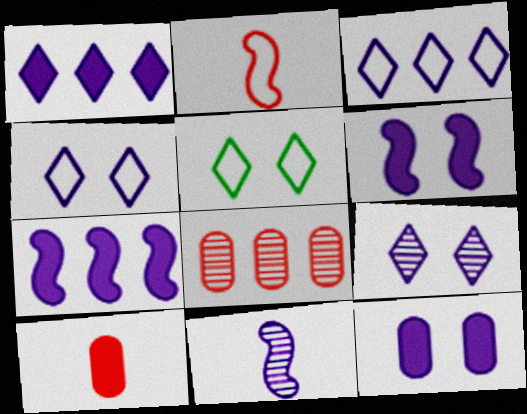[[3, 11, 12]]